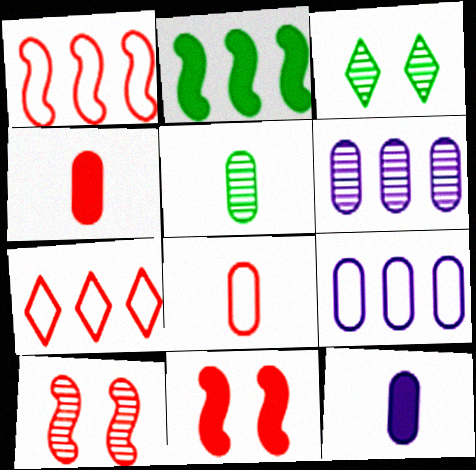[[1, 3, 12], 
[2, 6, 7], 
[4, 7, 10], 
[5, 8, 12]]